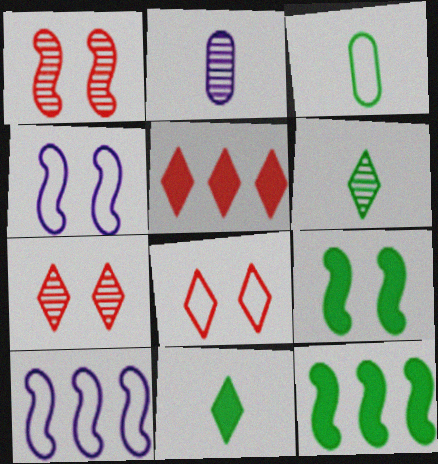[[1, 4, 9], 
[2, 8, 12], 
[3, 8, 10]]